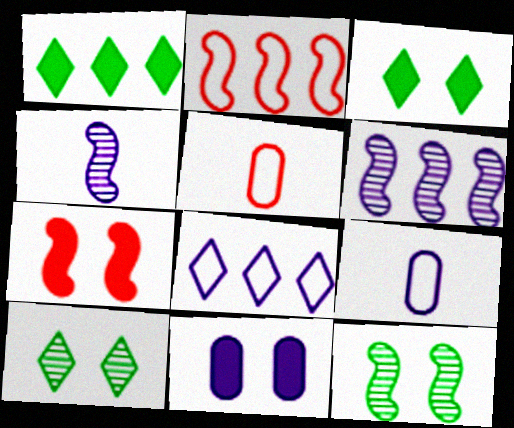[[3, 5, 6], 
[3, 7, 11], 
[4, 8, 11]]